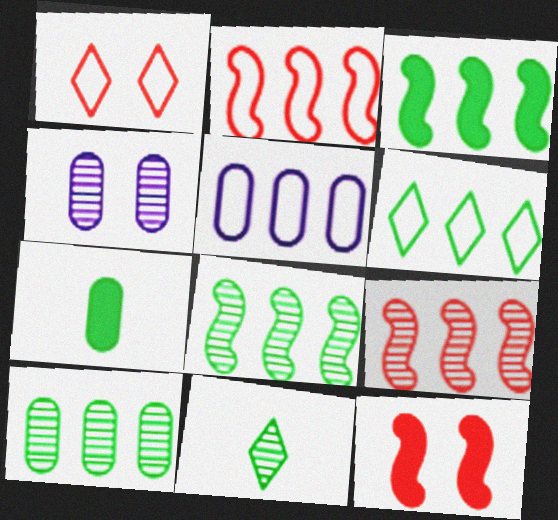[[2, 5, 6], 
[3, 6, 10], 
[4, 9, 11], 
[5, 11, 12]]